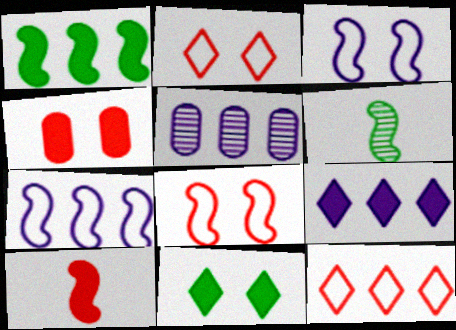[[1, 5, 12], 
[5, 7, 9]]